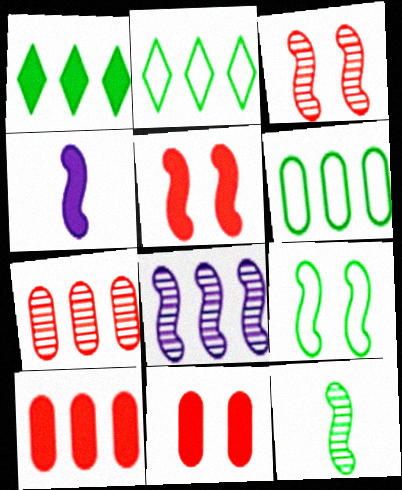[[1, 4, 11], 
[2, 8, 10], 
[3, 8, 12]]